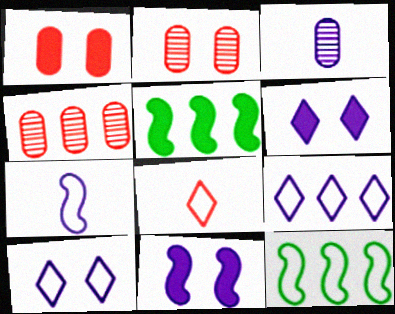[[3, 9, 11], 
[4, 5, 9]]